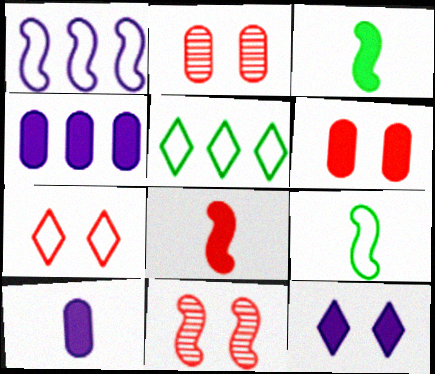[[1, 3, 11], 
[5, 10, 11], 
[6, 7, 11]]